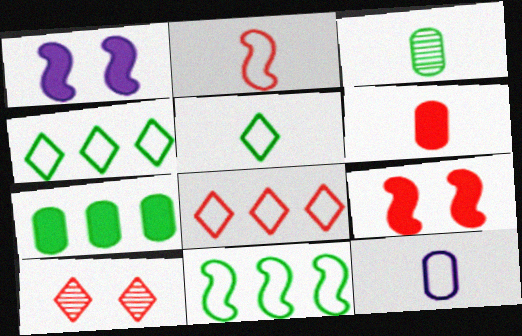[[1, 3, 8], 
[2, 5, 12], 
[3, 6, 12]]